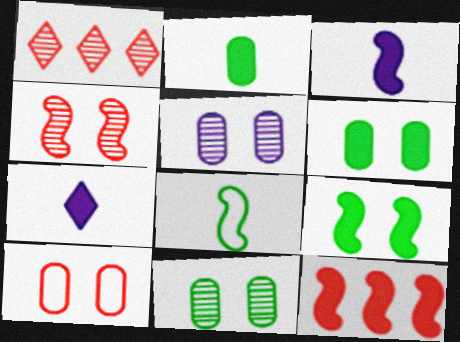[[3, 9, 12], 
[5, 6, 10], 
[6, 7, 12]]